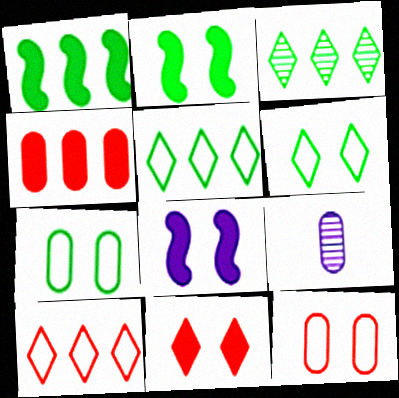[[2, 9, 10], 
[4, 7, 9]]